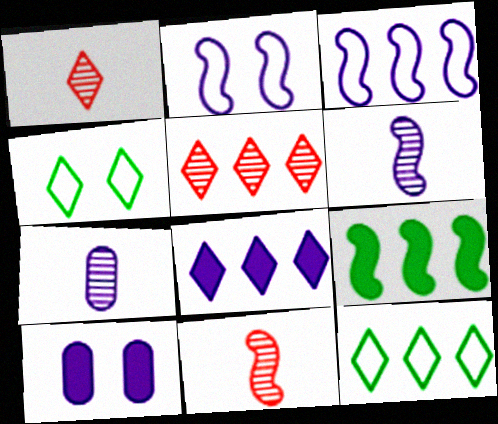[[1, 4, 8], 
[2, 7, 8], 
[2, 9, 11], 
[5, 8, 12], 
[10, 11, 12]]